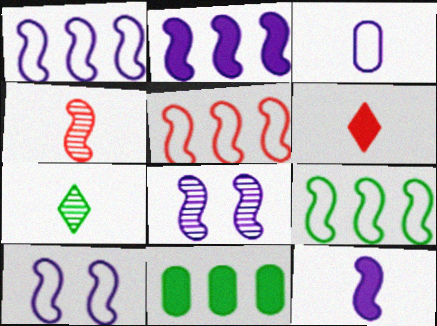[[1, 5, 9], 
[1, 8, 12]]